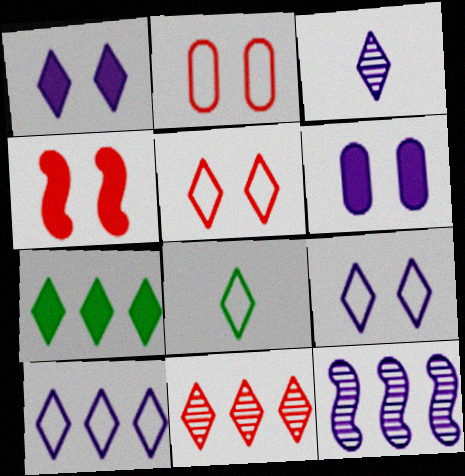[[1, 3, 10], 
[1, 8, 11], 
[3, 5, 7], 
[5, 8, 10], 
[7, 10, 11]]